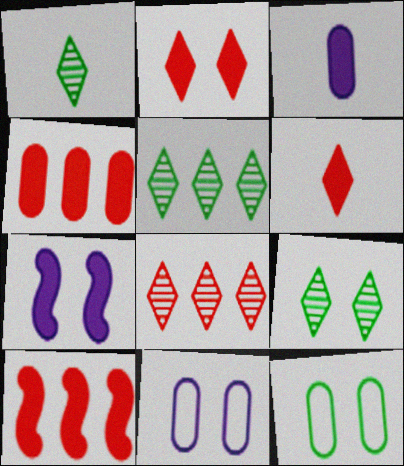[[1, 5, 9], 
[1, 10, 11]]